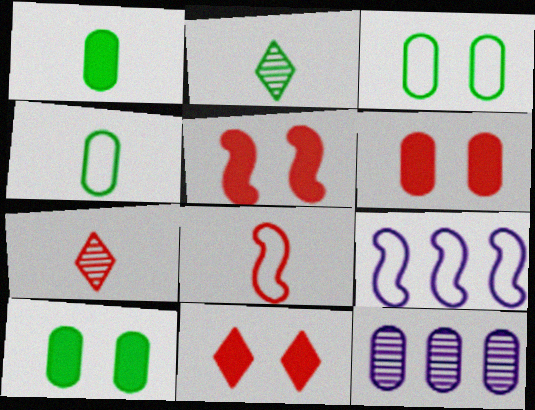[[2, 6, 9], 
[4, 6, 12], 
[5, 6, 11], 
[7, 9, 10]]